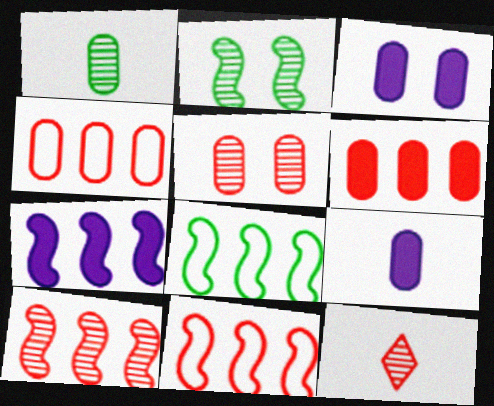[[1, 3, 4], 
[3, 8, 12], 
[5, 10, 12], 
[7, 8, 10]]